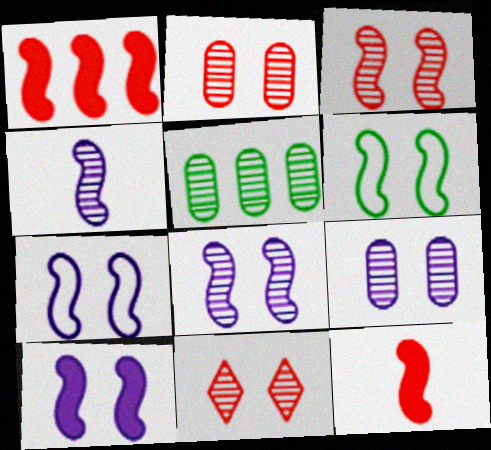[[1, 4, 6], 
[2, 3, 11], 
[3, 6, 10], 
[4, 5, 11], 
[7, 8, 10]]